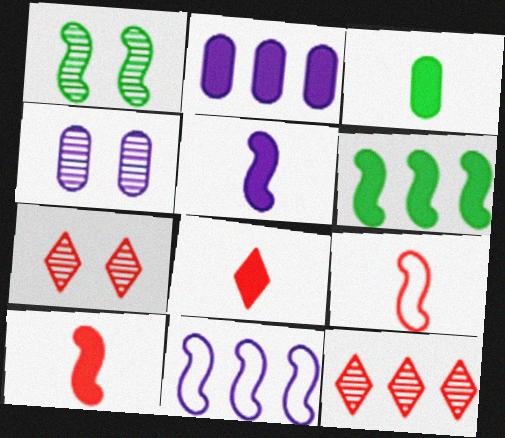[[1, 4, 7], 
[1, 10, 11], 
[3, 5, 8], 
[3, 7, 11]]